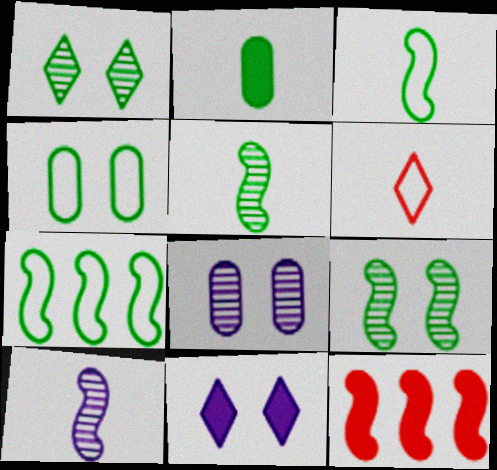[[1, 2, 7], 
[2, 6, 10], 
[2, 11, 12]]